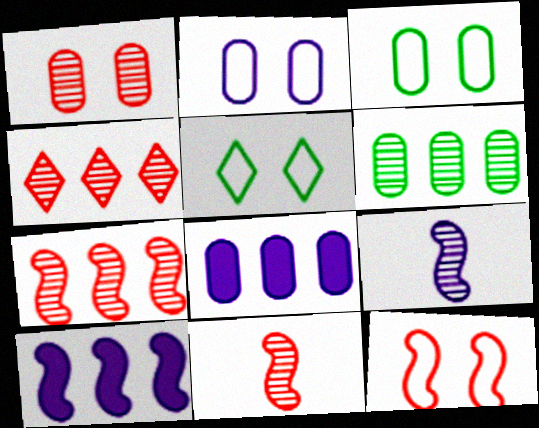[[1, 4, 11], 
[2, 5, 12], 
[5, 8, 11]]